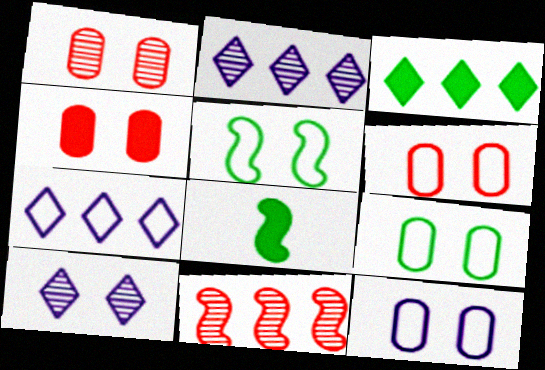[[1, 4, 6], 
[1, 7, 8], 
[2, 6, 8], 
[4, 5, 10], 
[6, 9, 12]]